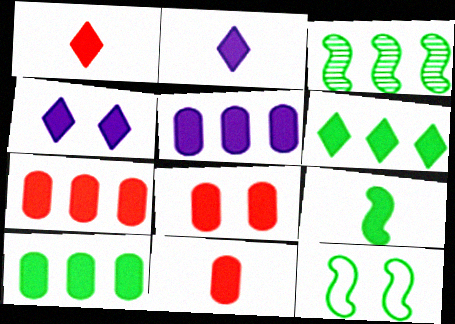[[1, 4, 6], 
[2, 9, 11], 
[3, 9, 12], 
[4, 7, 9], 
[5, 7, 10], 
[7, 8, 11]]